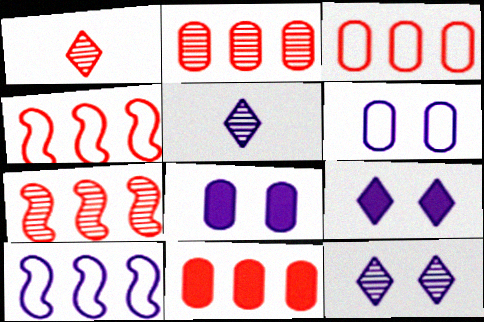[[2, 3, 11], 
[5, 8, 10]]